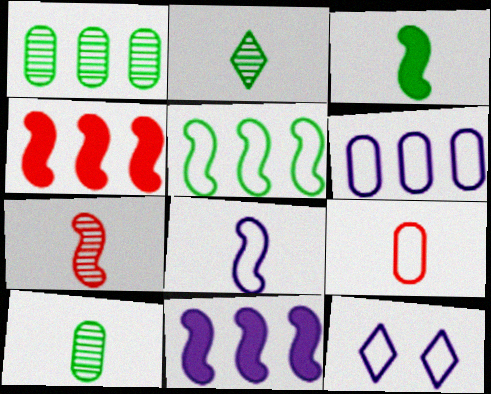[[3, 7, 8], 
[4, 10, 12], 
[5, 9, 12], 
[6, 8, 12]]